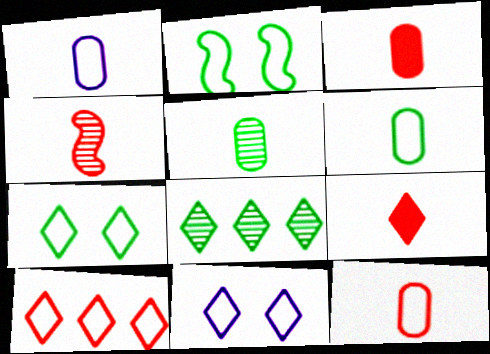[[1, 2, 10], 
[1, 3, 5], 
[1, 6, 12], 
[4, 9, 12], 
[8, 9, 11]]